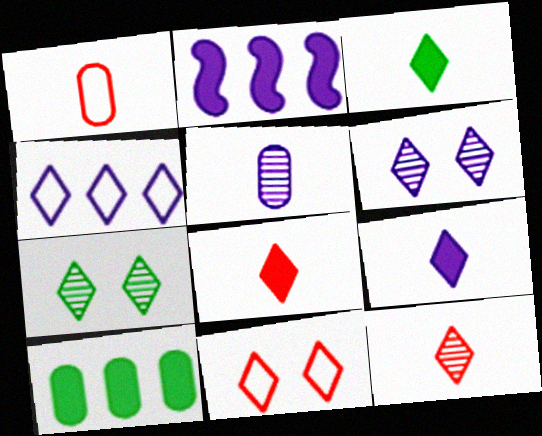[[1, 2, 7], 
[3, 8, 9], 
[4, 6, 9], 
[4, 7, 8]]